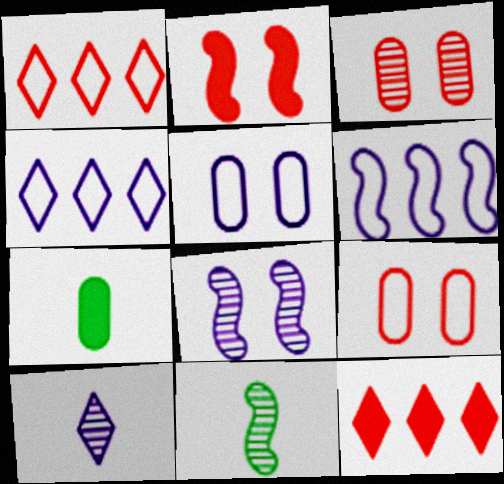[[1, 7, 8], 
[2, 6, 11], 
[5, 11, 12]]